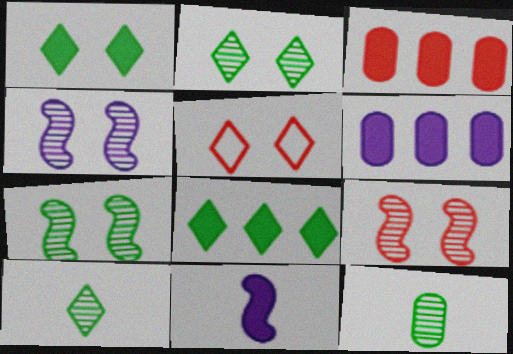[[1, 3, 11], 
[4, 7, 9]]